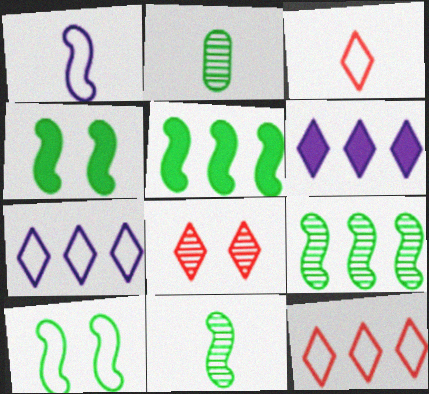[[5, 10, 11]]